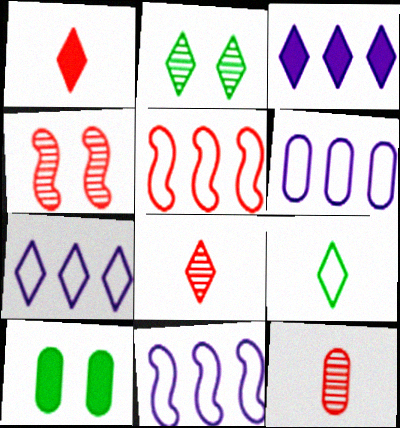[[1, 2, 7], 
[6, 7, 11], 
[6, 10, 12], 
[8, 10, 11]]